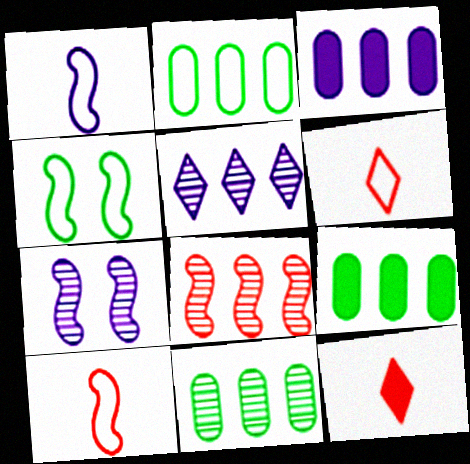[[2, 7, 12], 
[2, 9, 11], 
[5, 8, 11], 
[6, 7, 9]]